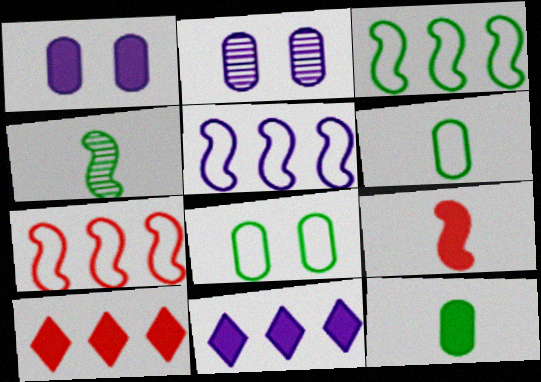[[3, 5, 7]]